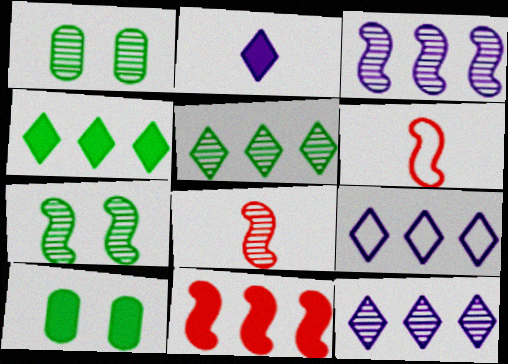[[1, 8, 12], 
[2, 10, 11], 
[3, 7, 8], 
[6, 10, 12], 
[8, 9, 10]]